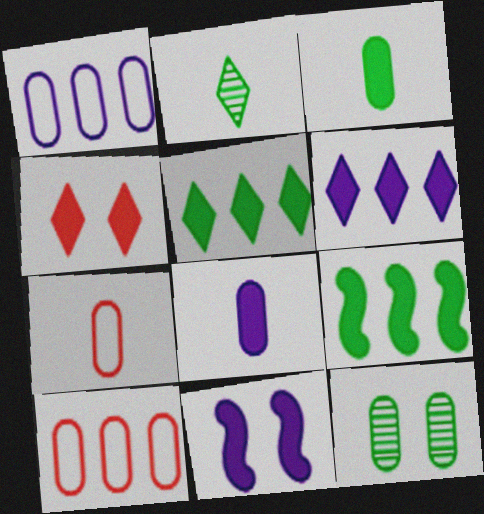[[2, 10, 11], 
[4, 8, 9], 
[6, 8, 11], 
[8, 10, 12]]